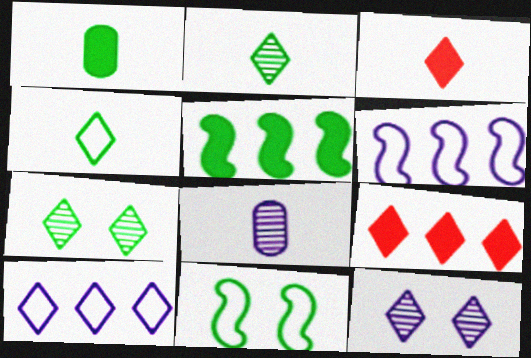[[3, 7, 10], 
[4, 9, 12], 
[8, 9, 11]]